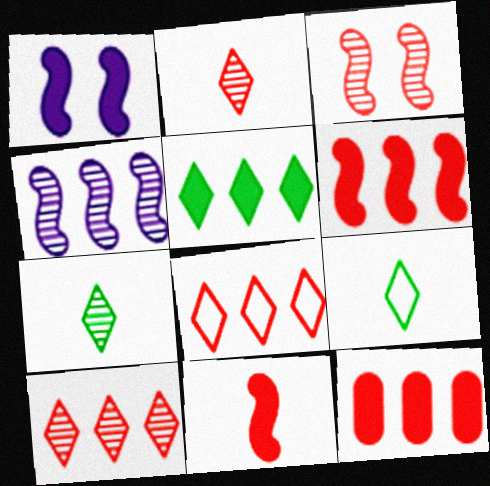[]